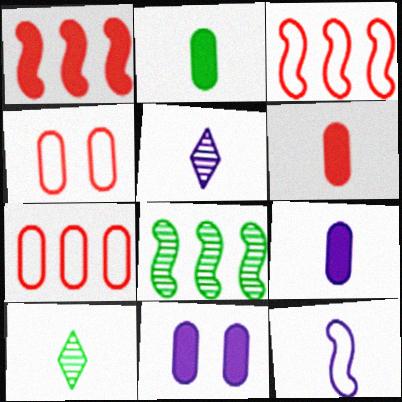[[2, 6, 9], 
[3, 10, 11], 
[5, 9, 12], 
[6, 10, 12]]